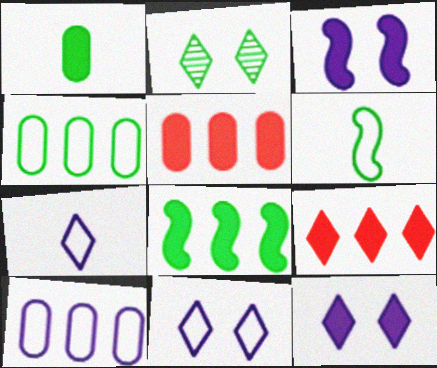[[1, 3, 9], 
[2, 7, 9]]